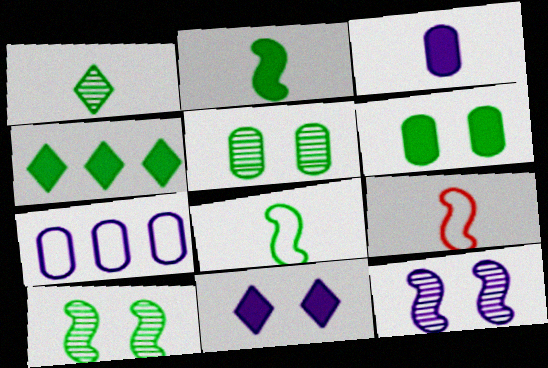[[1, 3, 9], 
[2, 4, 6], 
[4, 5, 8]]